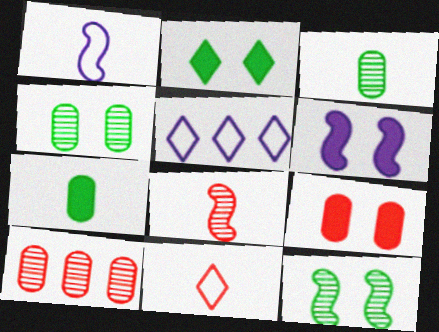[[1, 2, 10], 
[2, 6, 9]]